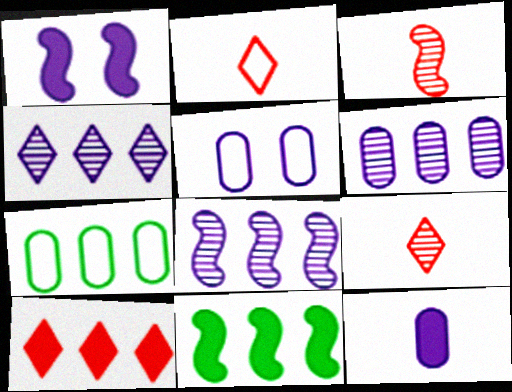[[1, 7, 9], 
[4, 6, 8], 
[5, 6, 12], 
[5, 9, 11], 
[7, 8, 10]]